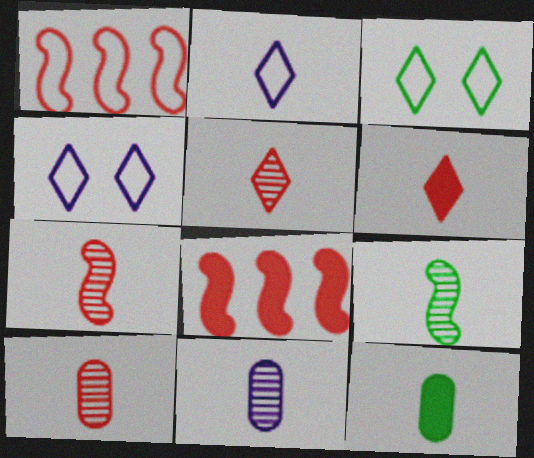[[2, 7, 12], 
[3, 8, 11], 
[5, 7, 10], 
[5, 9, 11]]